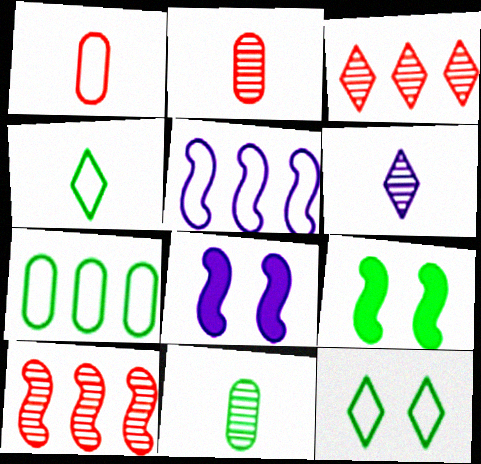[[1, 5, 12]]